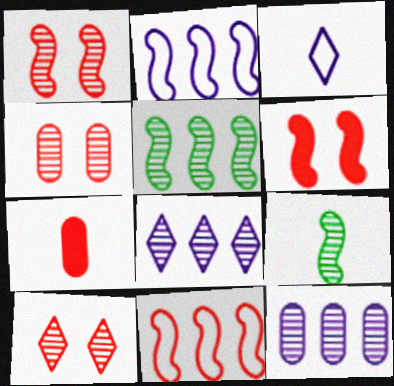[[1, 4, 10], 
[2, 6, 9], 
[3, 7, 9], 
[4, 8, 9], 
[7, 10, 11], 
[9, 10, 12]]